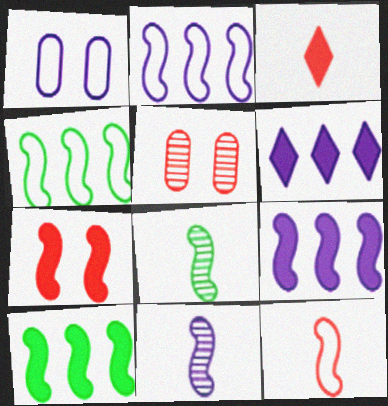[[1, 6, 11], 
[2, 7, 8], 
[4, 7, 11]]